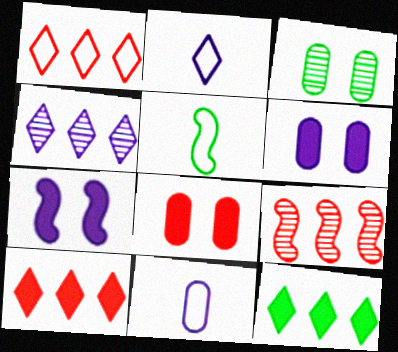[[1, 4, 12], 
[3, 5, 12], 
[4, 5, 8], 
[4, 7, 11], 
[5, 7, 9]]